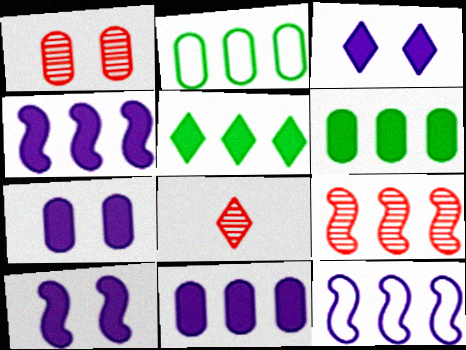[[1, 8, 9], 
[2, 8, 10], 
[3, 7, 10]]